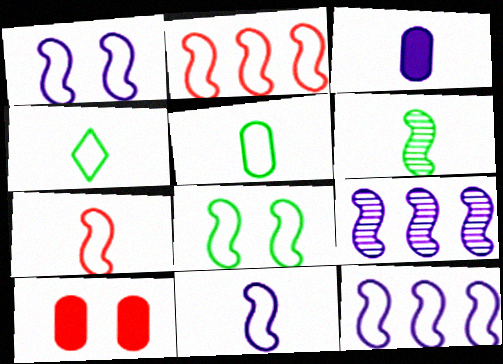[[1, 11, 12], 
[2, 8, 11], 
[4, 9, 10], 
[7, 8, 12]]